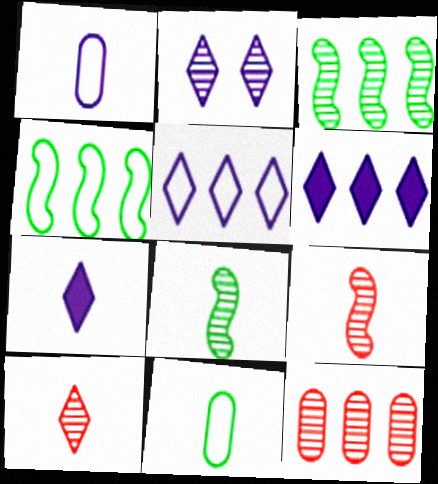[[2, 5, 7], 
[2, 8, 12], 
[4, 6, 12], 
[7, 9, 11]]